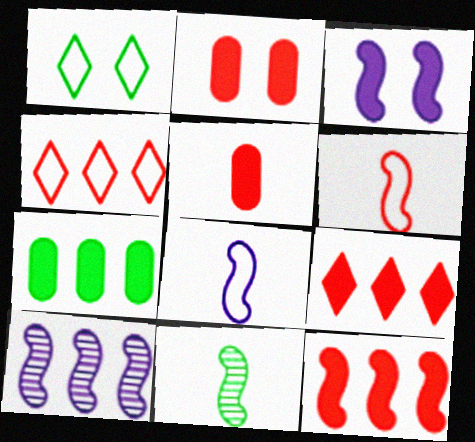[[1, 5, 10], 
[1, 7, 11], 
[3, 8, 10], 
[4, 7, 10]]